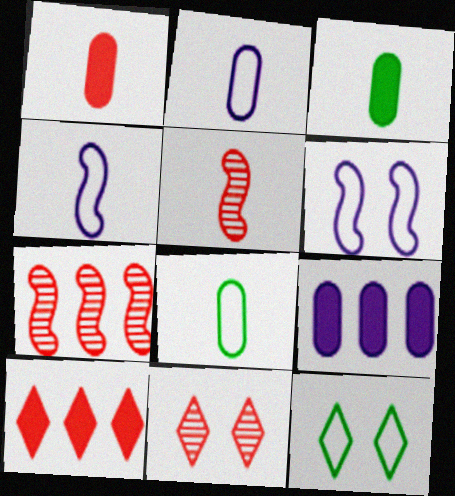[[5, 9, 12]]